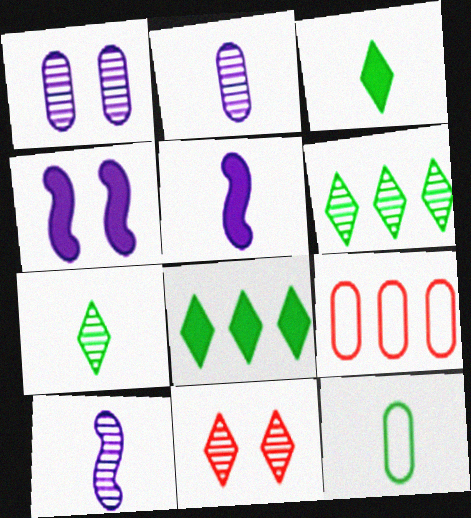[[4, 7, 9]]